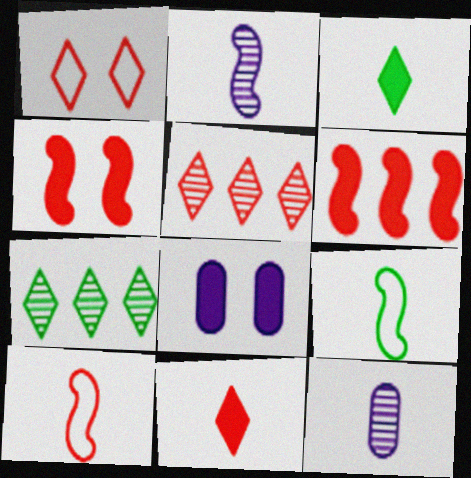[[1, 5, 11], 
[3, 6, 8], 
[3, 10, 12], 
[5, 8, 9], 
[7, 8, 10], 
[9, 11, 12]]